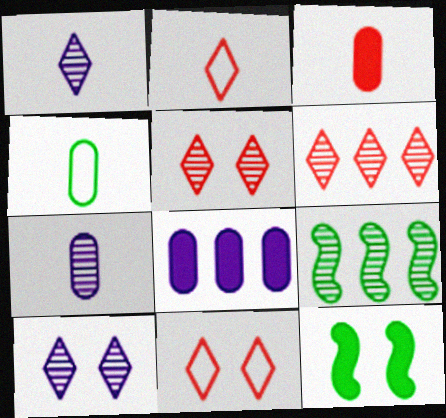[[3, 4, 7], 
[5, 7, 9]]